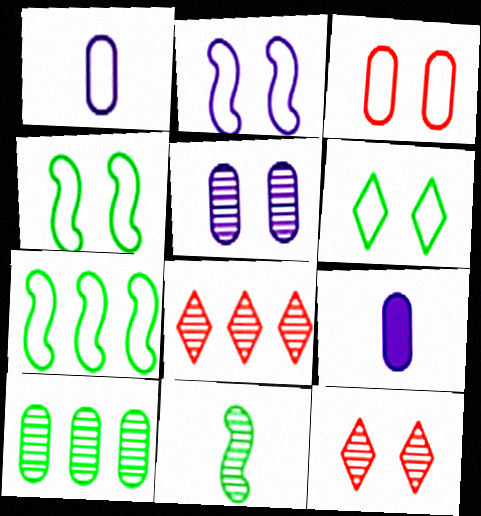[[2, 3, 6], 
[3, 9, 10], 
[4, 8, 9], 
[5, 8, 11], 
[7, 9, 12]]